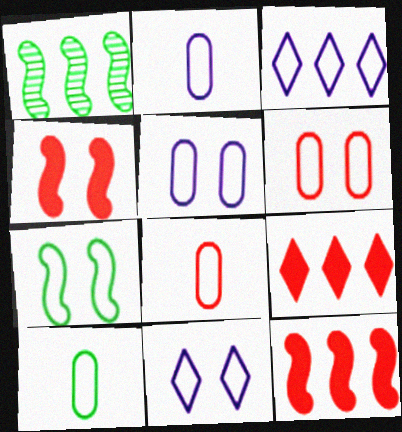[[2, 8, 10], 
[3, 7, 8], 
[6, 7, 11]]